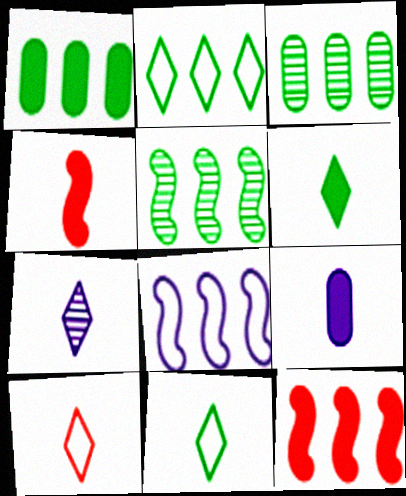[[1, 2, 5], 
[4, 6, 9], 
[5, 8, 12], 
[6, 7, 10]]